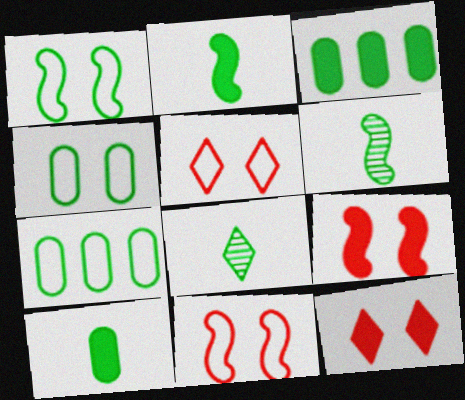[[1, 3, 8]]